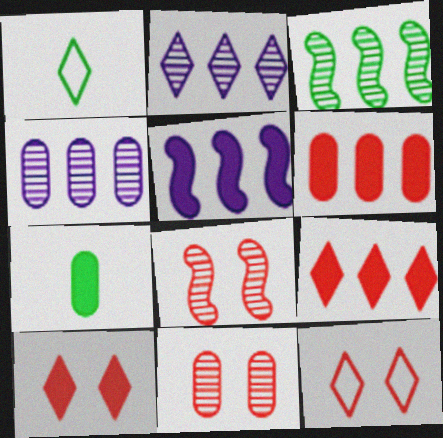[[1, 2, 10], 
[1, 5, 11], 
[5, 7, 10]]